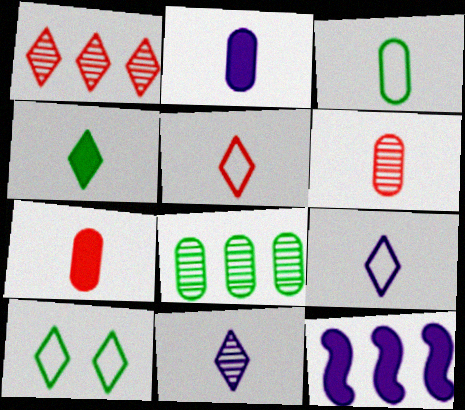[[2, 3, 6], 
[4, 5, 11], 
[6, 10, 12]]